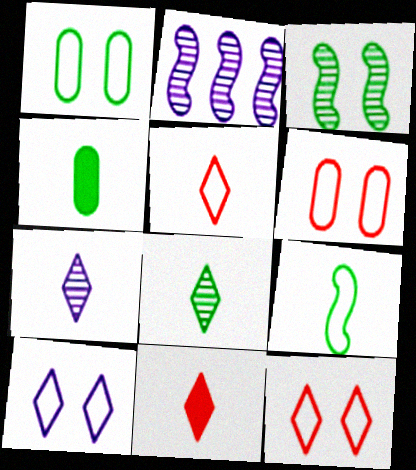[[1, 2, 11], 
[2, 4, 12], 
[4, 8, 9]]